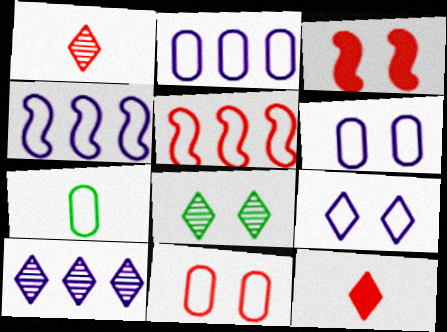[[1, 8, 10], 
[2, 7, 11], 
[3, 6, 8], 
[3, 7, 10], 
[5, 7, 9]]